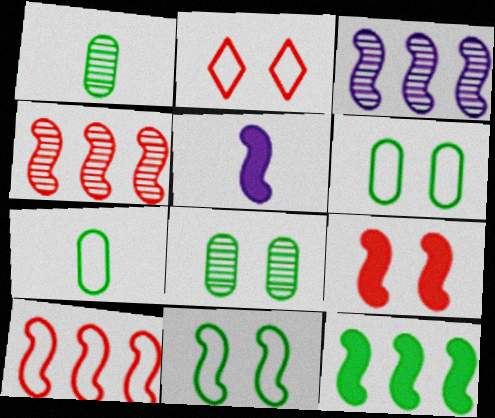[[3, 10, 12], 
[4, 5, 11], 
[5, 9, 12]]